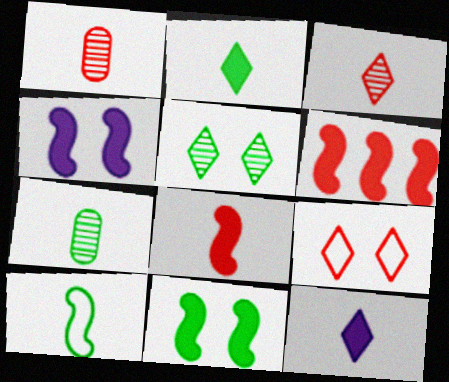[[1, 6, 9], 
[1, 10, 12], 
[2, 7, 10]]